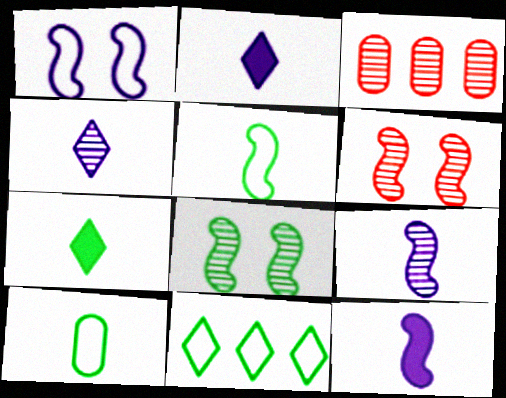[[1, 3, 7], 
[3, 4, 8]]